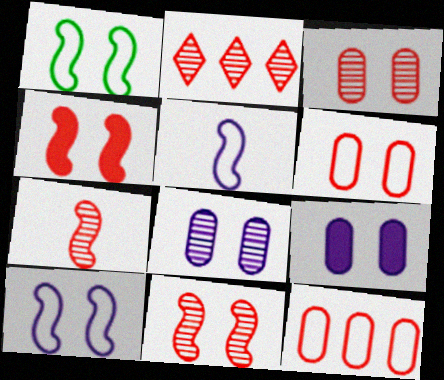[[2, 3, 7]]